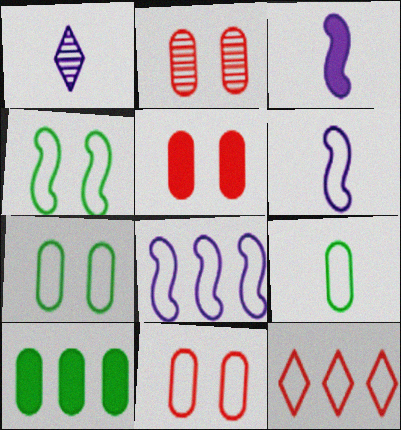[[2, 5, 11], 
[6, 7, 12]]